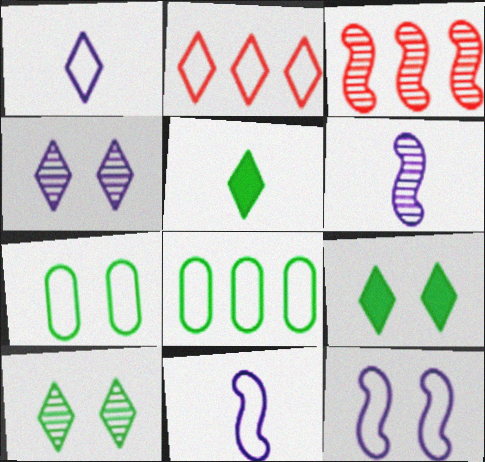[[2, 4, 5], 
[2, 7, 11]]